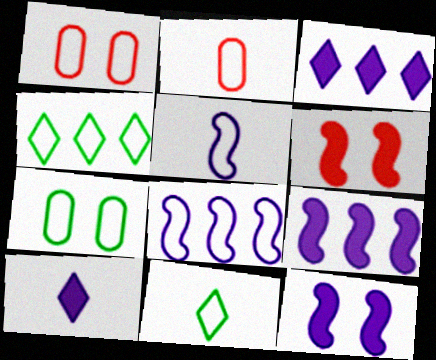[[1, 4, 5], 
[1, 8, 11], 
[2, 5, 11]]